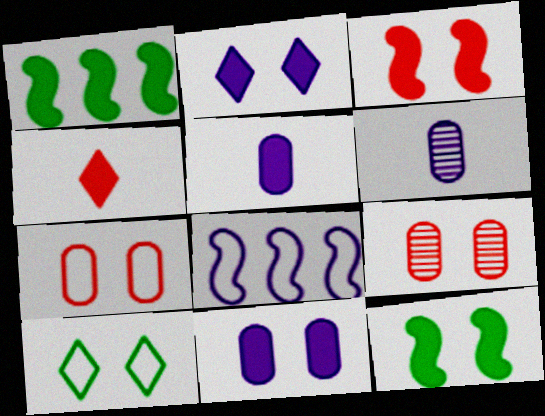[[1, 4, 11], 
[2, 6, 8]]